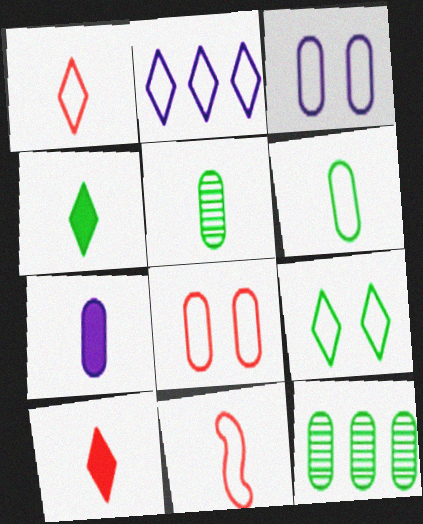[[1, 2, 9], 
[7, 8, 12]]